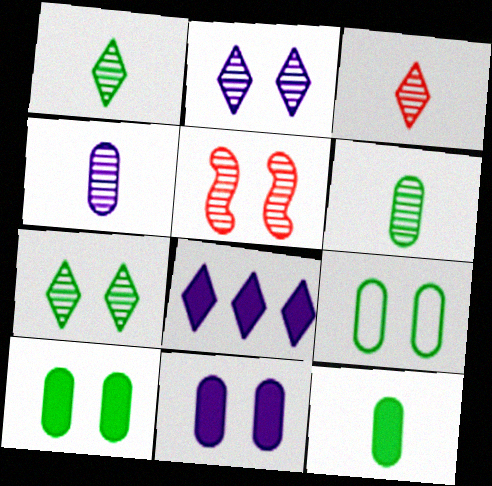[]